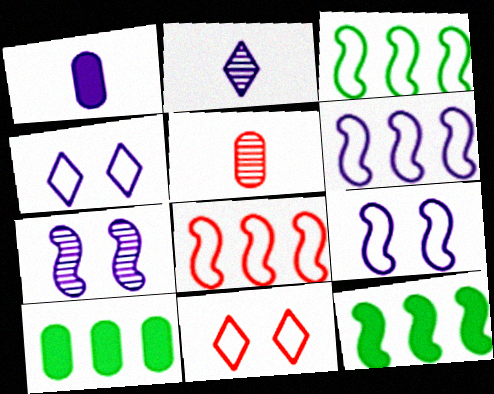[[3, 6, 8], 
[4, 5, 12]]